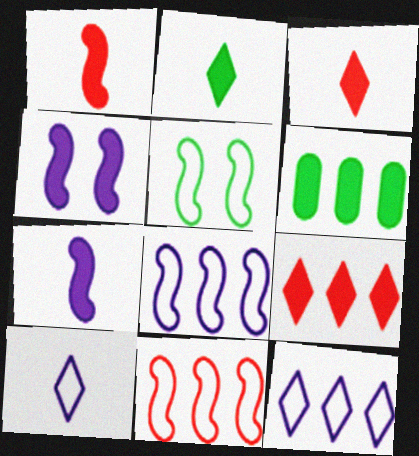[[3, 4, 6]]